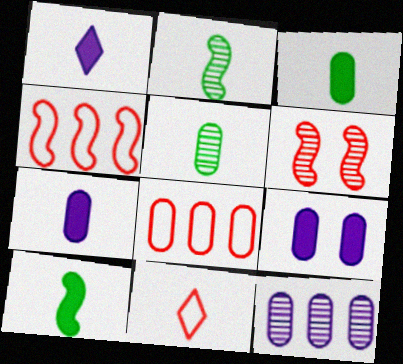[[2, 7, 11], 
[5, 8, 9]]